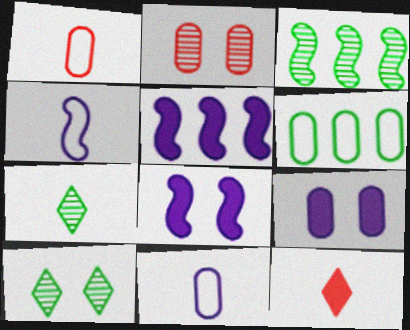[[1, 5, 10]]